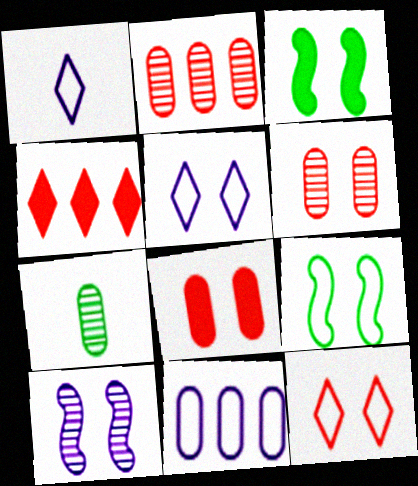[[1, 2, 3], 
[3, 5, 6], 
[7, 8, 11]]